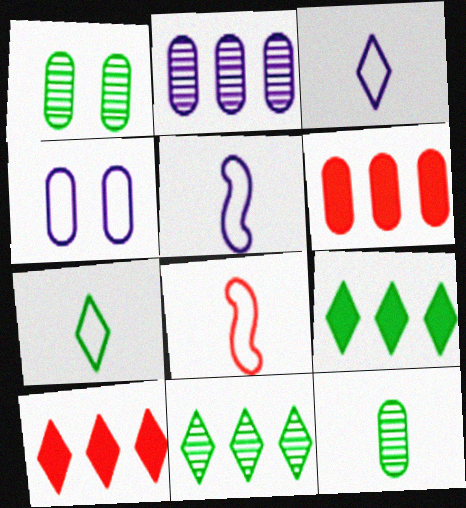[[1, 5, 10], 
[4, 6, 12]]